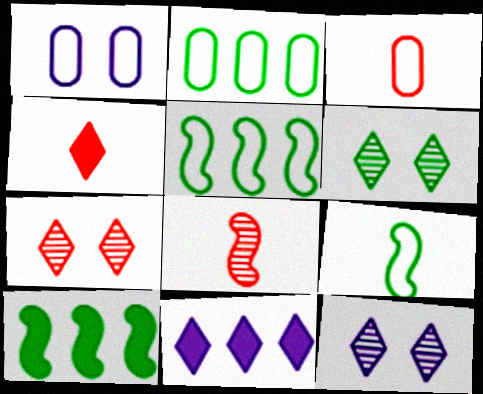[[1, 2, 3], 
[3, 4, 8], 
[3, 10, 12], 
[6, 7, 12]]